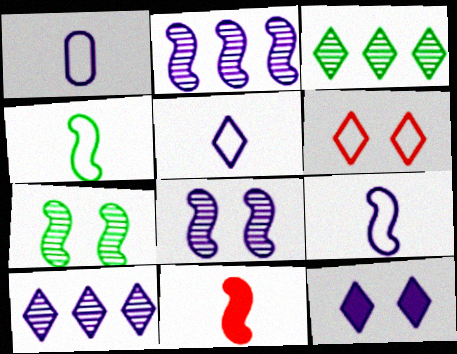[[1, 2, 12], 
[1, 5, 9], 
[5, 10, 12]]